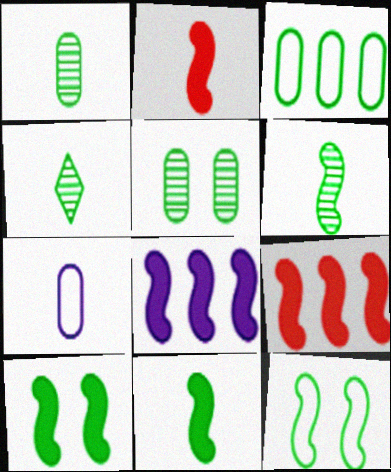[[1, 4, 6], 
[2, 4, 7], 
[2, 8, 10], 
[3, 4, 10]]